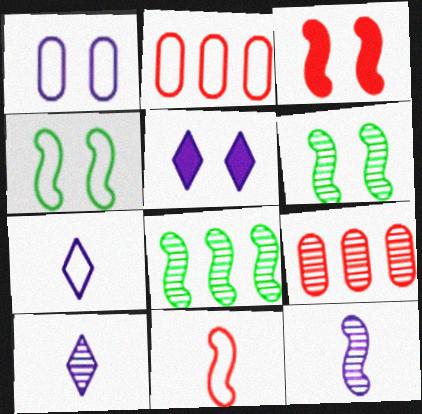[[2, 4, 7], 
[6, 9, 10]]